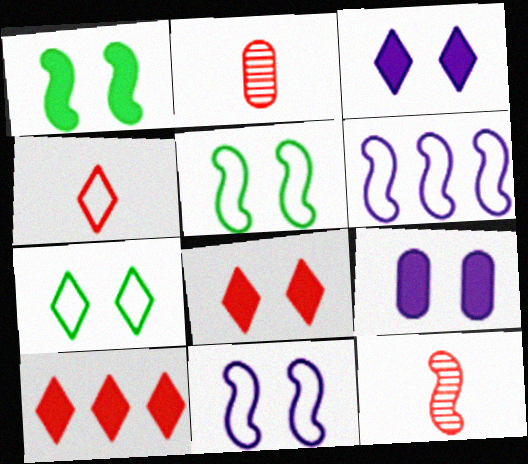[[1, 6, 12], 
[1, 8, 9]]